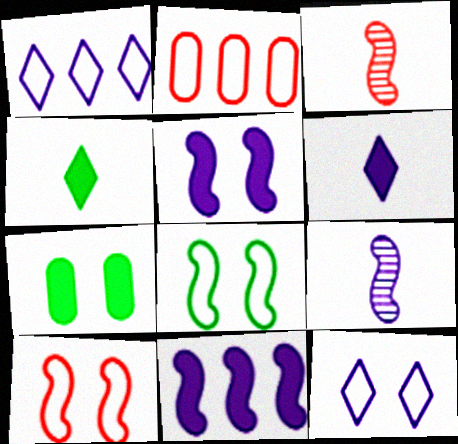[[1, 3, 7], 
[3, 8, 11]]